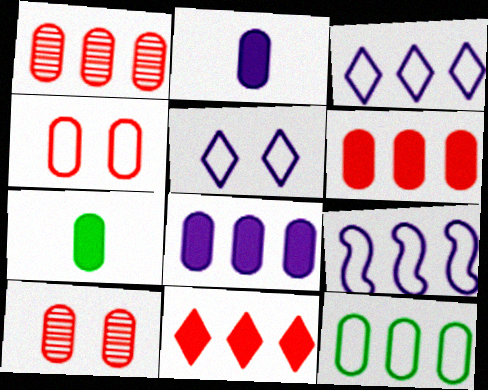[[1, 8, 12], 
[2, 10, 12]]